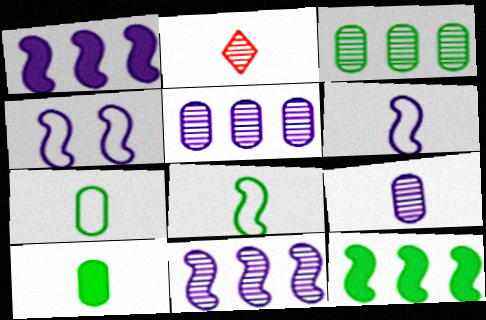[[2, 6, 10]]